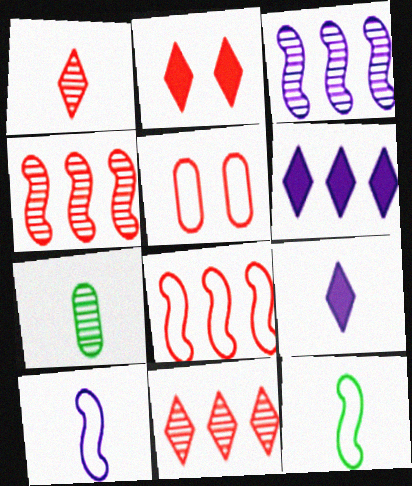[]